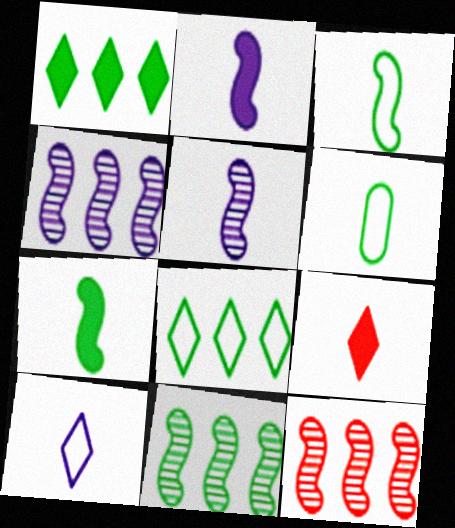[[4, 11, 12], 
[5, 6, 9]]